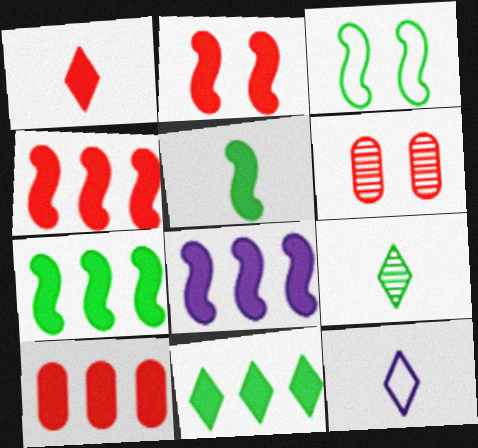[[1, 2, 10], 
[1, 9, 12], 
[2, 5, 8], 
[4, 7, 8], 
[6, 7, 12], 
[8, 10, 11]]